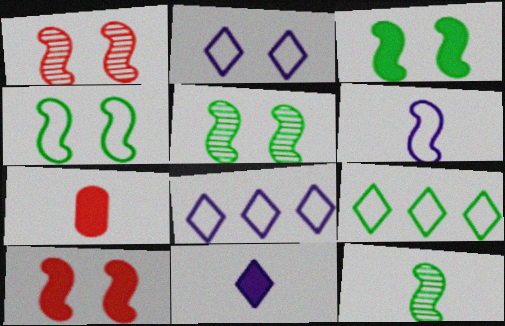[[3, 4, 5], 
[5, 7, 8]]